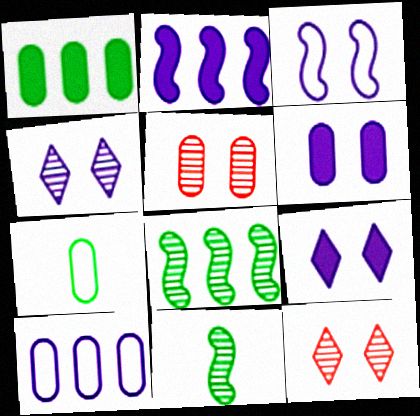[[2, 7, 12], 
[3, 4, 6]]